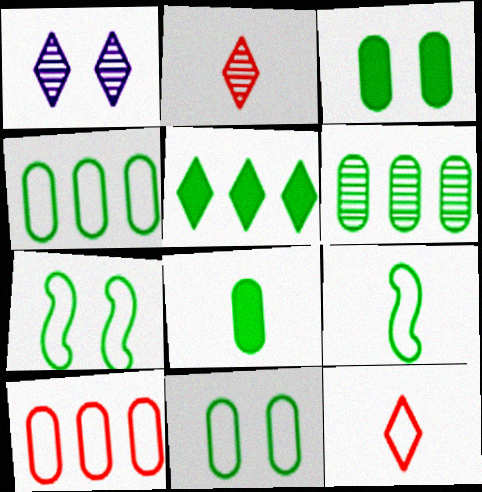[[1, 5, 12], 
[6, 8, 11]]